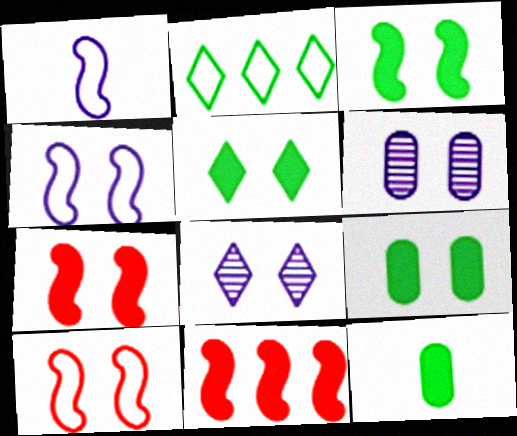[[3, 5, 9], 
[5, 6, 10], 
[8, 9, 10]]